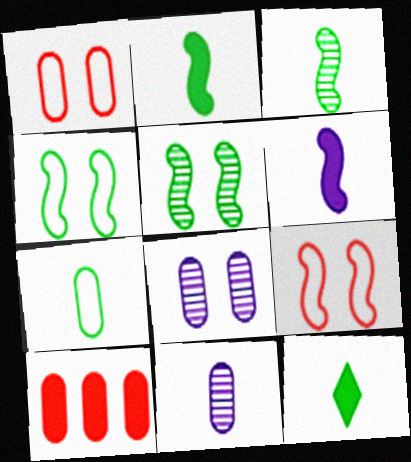[[3, 7, 12], 
[7, 8, 10]]